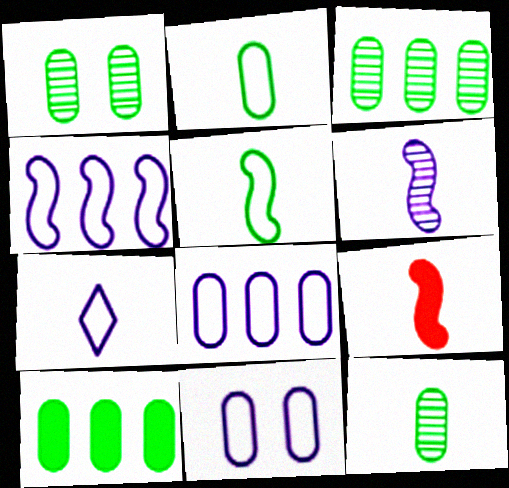[[1, 2, 10], 
[1, 3, 12], 
[4, 7, 11], 
[5, 6, 9], 
[7, 9, 12]]